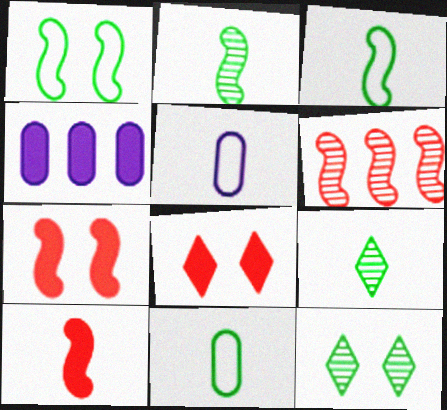[[5, 9, 10]]